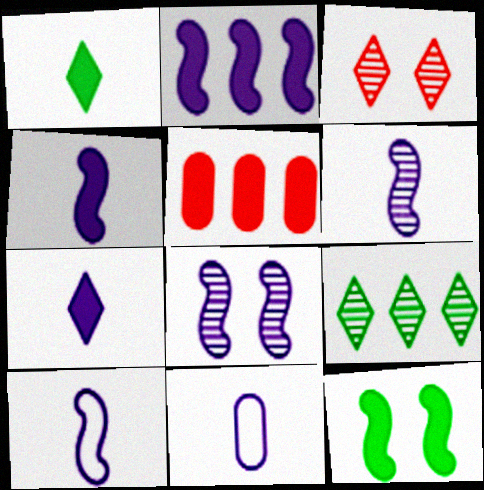[[2, 8, 10], 
[4, 6, 10], 
[5, 7, 12], 
[6, 7, 11]]